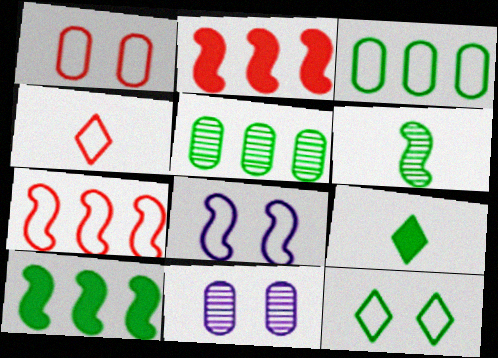[[1, 4, 7], 
[1, 8, 12], 
[2, 6, 8], 
[3, 4, 8], 
[4, 10, 11], 
[7, 9, 11]]